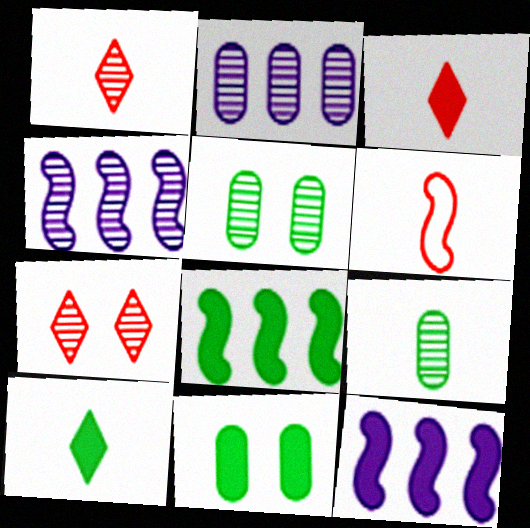[[1, 4, 5], 
[3, 11, 12], 
[4, 7, 9], 
[8, 10, 11]]